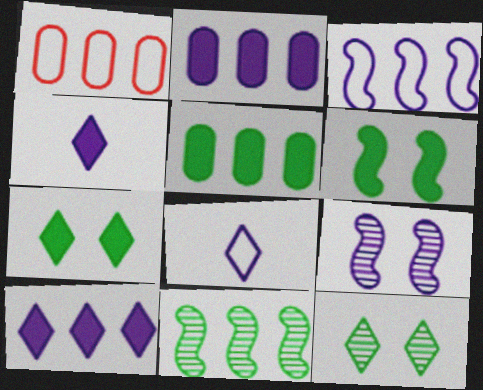[[1, 10, 11], 
[2, 8, 9]]